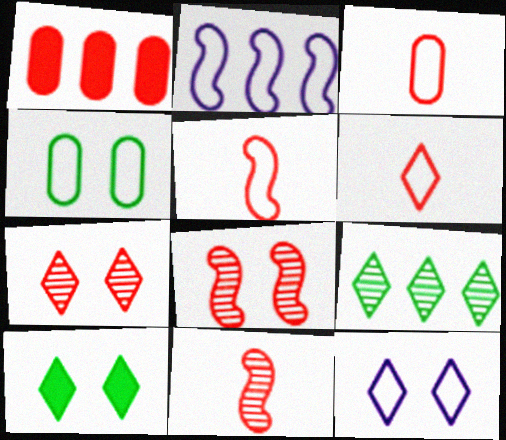[[1, 2, 9], 
[1, 5, 7], 
[1, 6, 8], 
[2, 4, 6], 
[3, 5, 6], 
[7, 10, 12]]